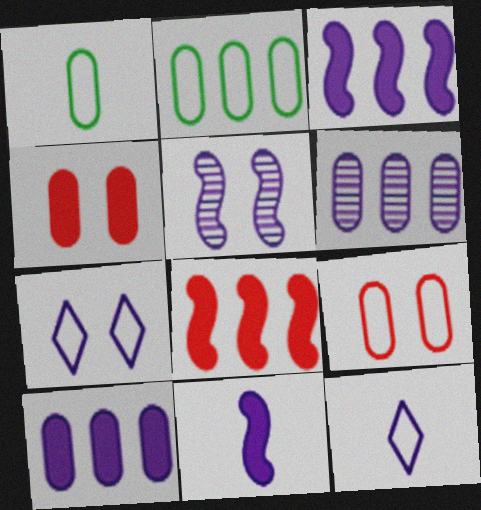[[1, 4, 6], 
[5, 10, 12], 
[6, 7, 11]]